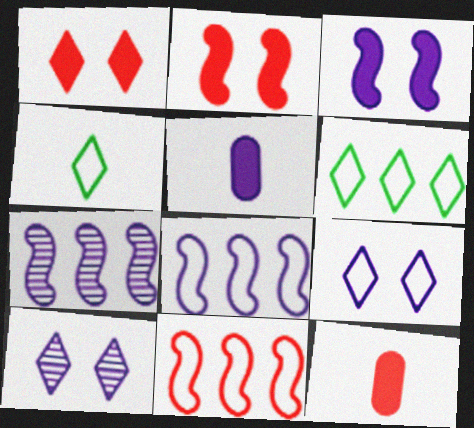[[5, 7, 9], 
[5, 8, 10]]